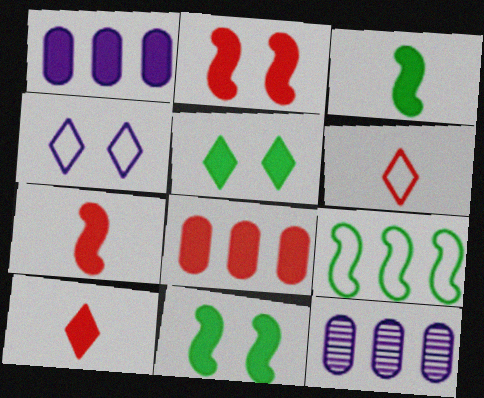[[1, 5, 7], 
[1, 10, 11], 
[2, 8, 10], 
[6, 11, 12]]